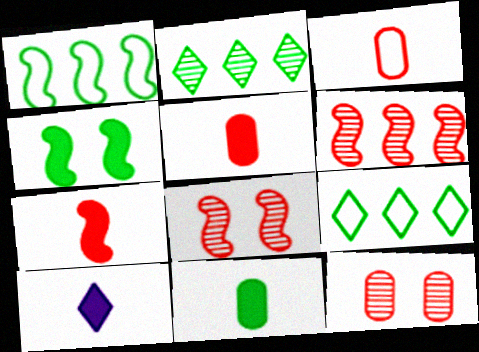[[1, 10, 12], 
[7, 10, 11]]